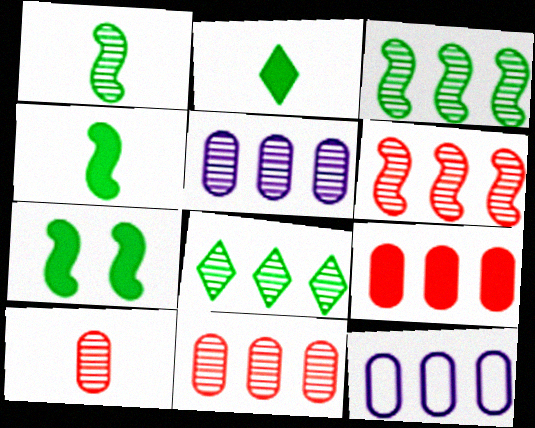[[5, 6, 8]]